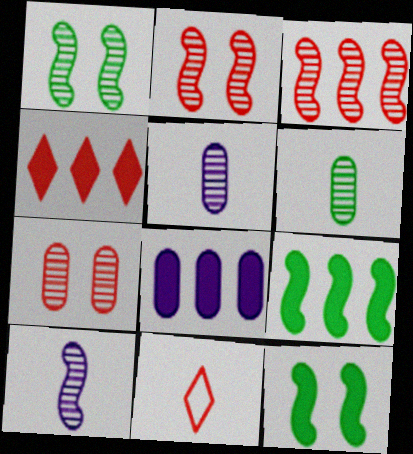[[1, 3, 10], 
[1, 8, 11], 
[4, 8, 9]]